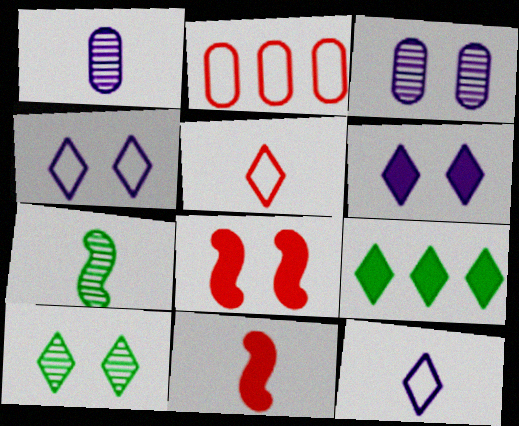[[2, 6, 7]]